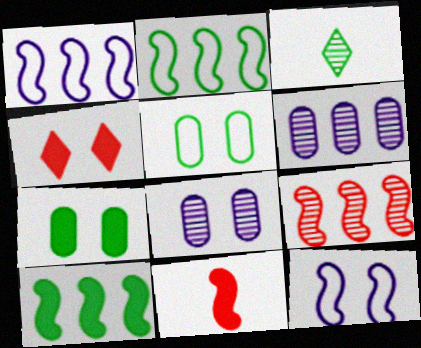[[1, 9, 10], 
[2, 3, 7], 
[3, 5, 10], 
[3, 8, 9]]